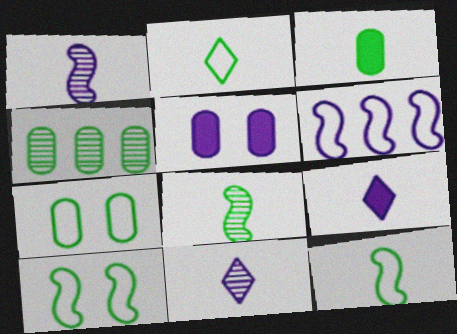[[2, 3, 8], 
[3, 4, 7], 
[5, 6, 11]]